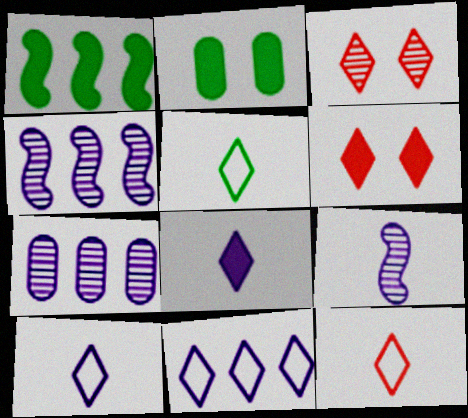[[2, 4, 12], 
[5, 10, 12]]